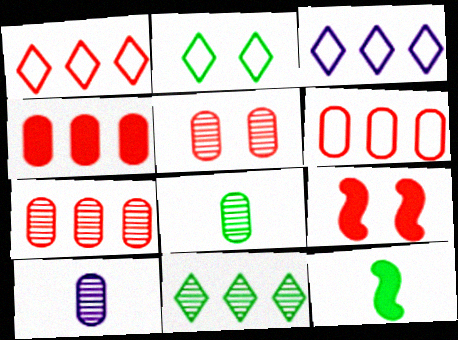[[3, 5, 12], 
[3, 8, 9], 
[4, 6, 7]]